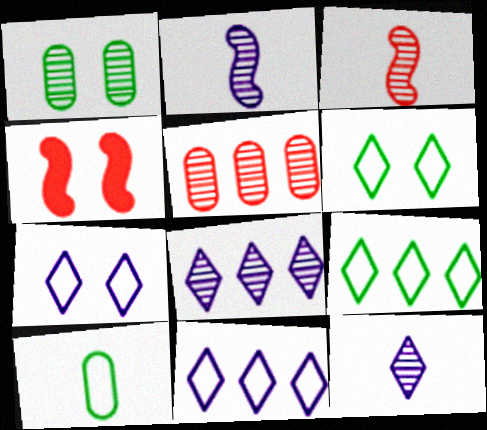[[1, 3, 8], 
[1, 4, 7], 
[4, 8, 10]]